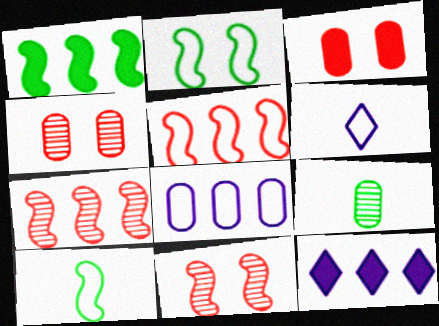[[1, 4, 6], 
[3, 8, 9], 
[4, 10, 12]]